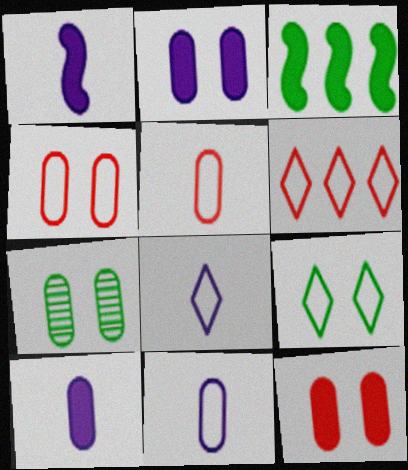[[1, 6, 7], 
[2, 4, 7], 
[6, 8, 9]]